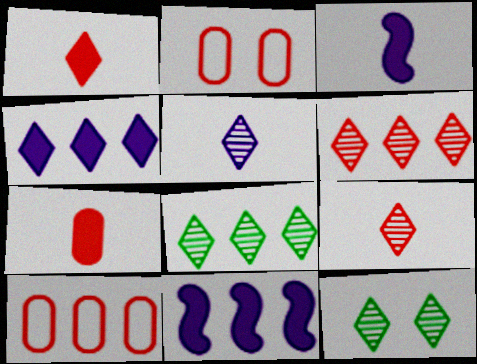[[2, 3, 8], 
[3, 10, 12], 
[5, 6, 12], 
[8, 10, 11]]